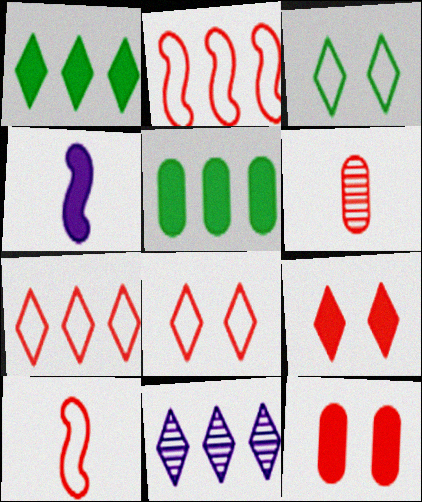[[1, 4, 12], 
[1, 7, 11], 
[2, 5, 11], 
[2, 6, 9], 
[4, 5, 9]]